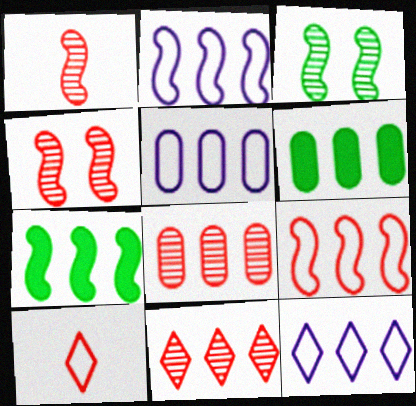[[2, 5, 12], 
[2, 6, 11], 
[5, 6, 8], 
[5, 7, 11], 
[7, 8, 12]]